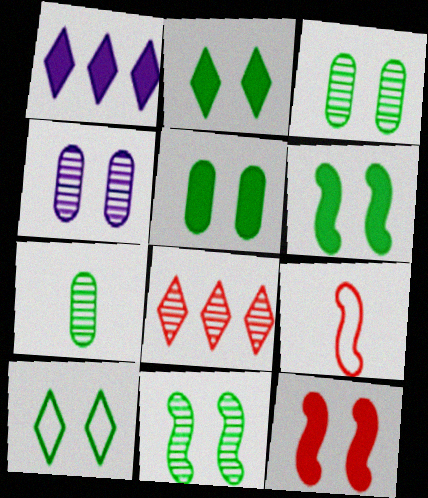[[1, 3, 9], 
[2, 5, 6], 
[3, 6, 10], 
[4, 10, 12], 
[5, 10, 11]]